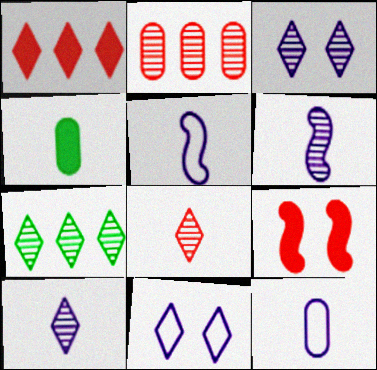[[3, 7, 8], 
[4, 5, 8], 
[7, 9, 12]]